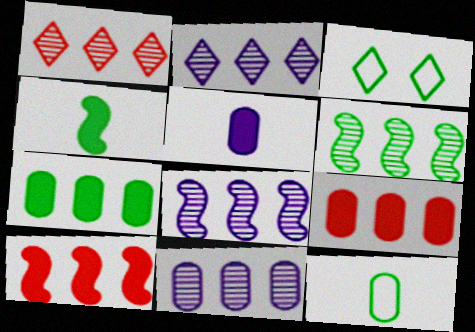[[1, 6, 11], 
[2, 8, 11]]